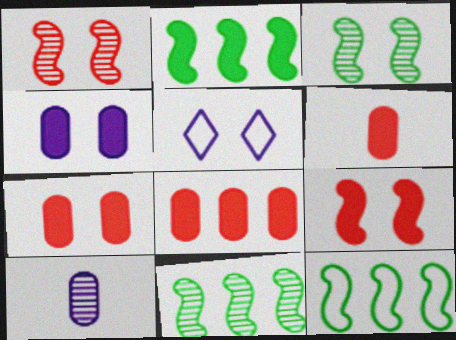[[2, 11, 12], 
[3, 5, 7], 
[5, 6, 11], 
[6, 7, 8]]